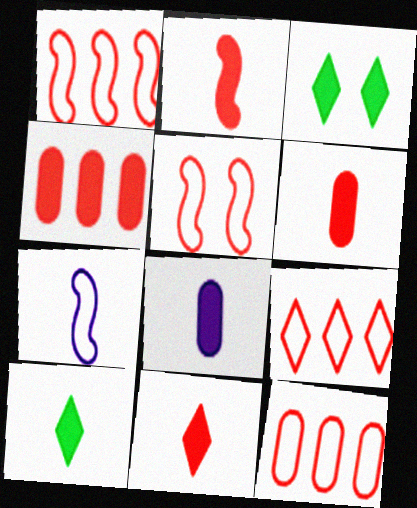[[1, 9, 12], 
[2, 6, 11], 
[2, 8, 10]]